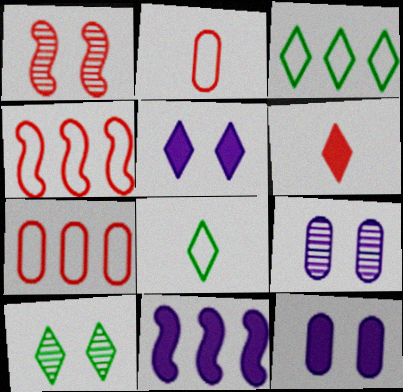[[1, 6, 7], 
[1, 9, 10], 
[2, 10, 11]]